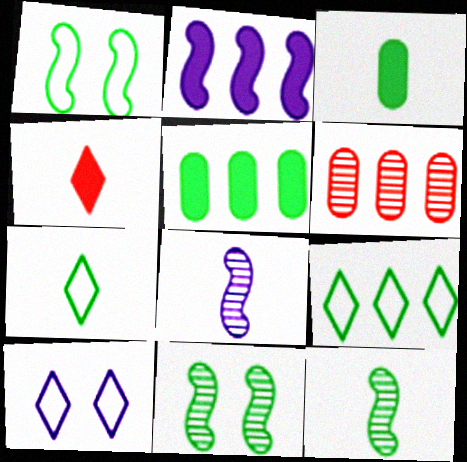[[2, 6, 9], 
[3, 7, 12], 
[3, 9, 11], 
[5, 7, 11]]